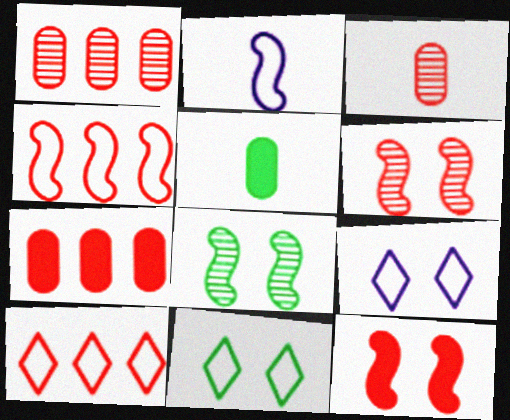[[3, 10, 12]]